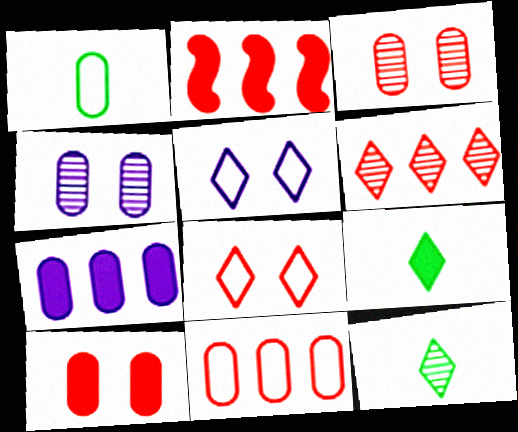[[1, 3, 7], 
[2, 6, 11], 
[5, 6, 9]]